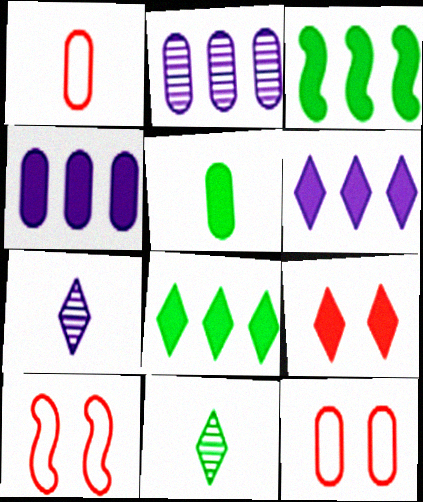[[2, 5, 12], 
[3, 7, 12], 
[4, 10, 11]]